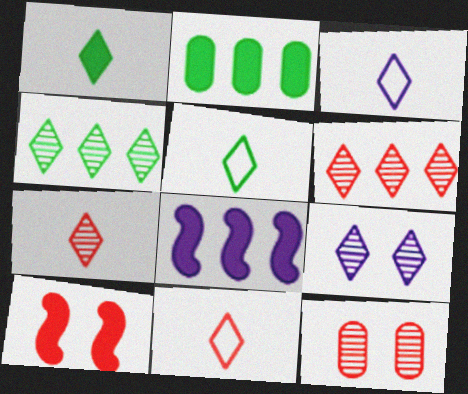[[1, 3, 7], 
[3, 5, 11], 
[4, 7, 9], 
[5, 8, 12]]